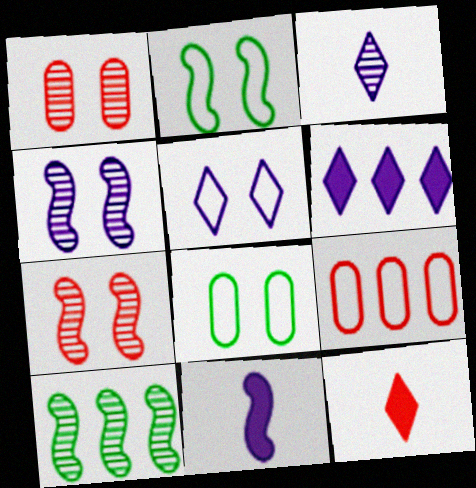[[1, 3, 10], 
[3, 5, 6], 
[6, 9, 10], 
[7, 9, 12]]